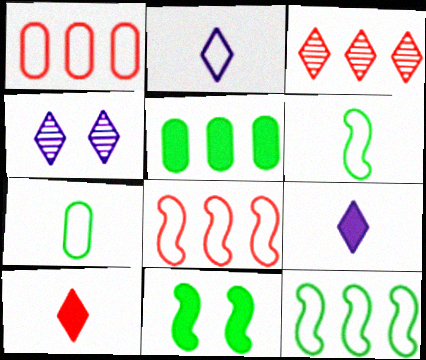[]